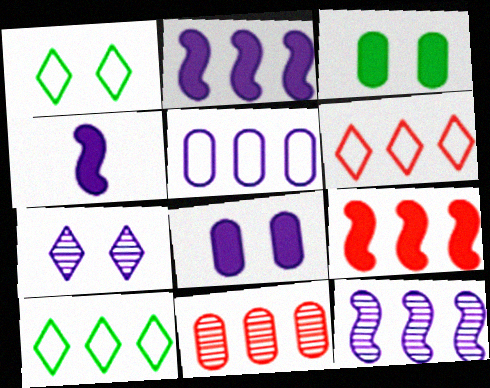[[1, 4, 11], 
[2, 10, 11], 
[4, 5, 7], 
[6, 9, 11]]